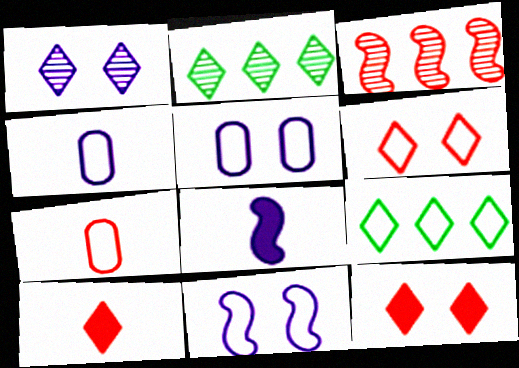[[1, 9, 10], 
[3, 7, 12], 
[7, 9, 11]]